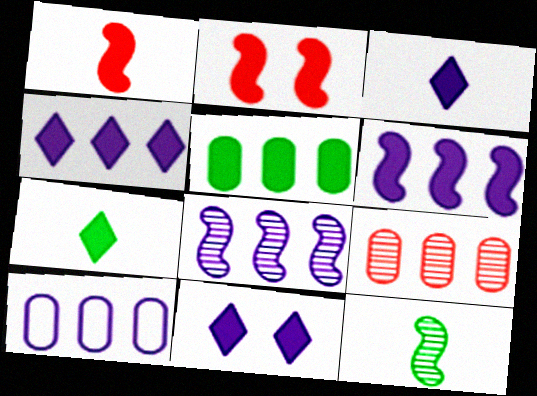[[1, 5, 11], 
[2, 3, 5], 
[3, 4, 11], 
[4, 8, 10], 
[5, 9, 10]]